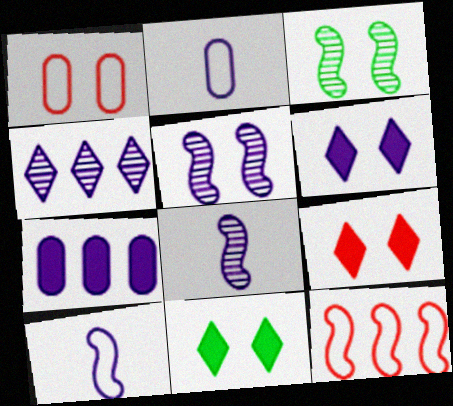[[1, 3, 6], 
[1, 5, 11], 
[6, 9, 11]]